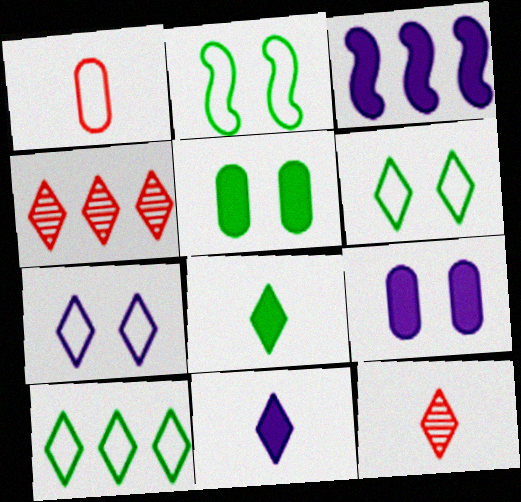[[3, 9, 11], 
[4, 6, 11], 
[4, 7, 8]]